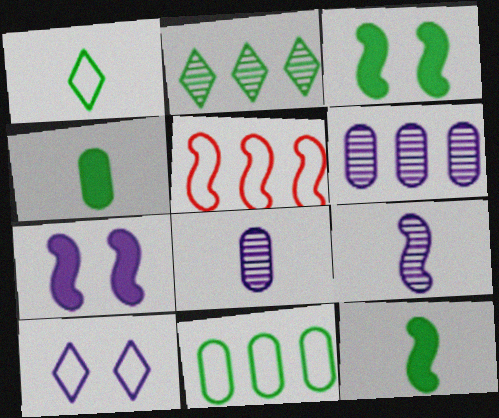[[3, 5, 9]]